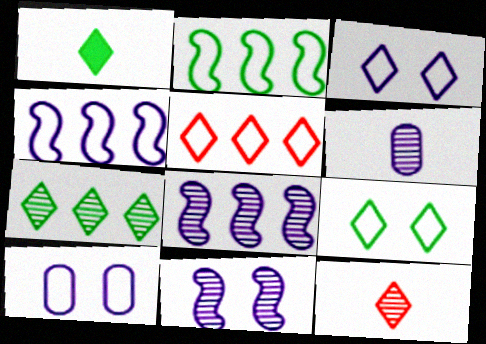[[1, 7, 9]]